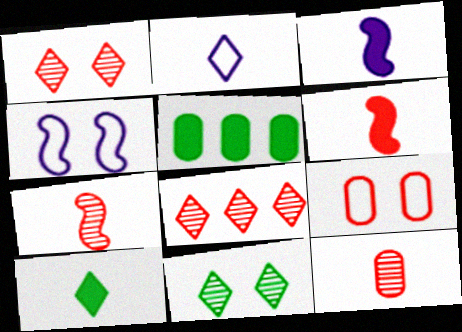[[6, 8, 9]]